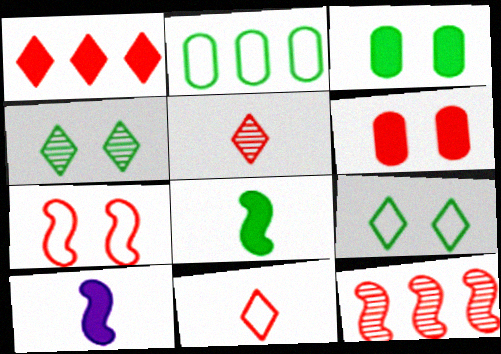[[1, 3, 10], 
[2, 4, 8], 
[6, 11, 12]]